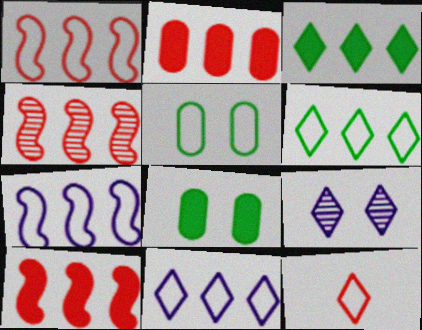[[1, 4, 10], 
[3, 9, 12], 
[5, 7, 12]]